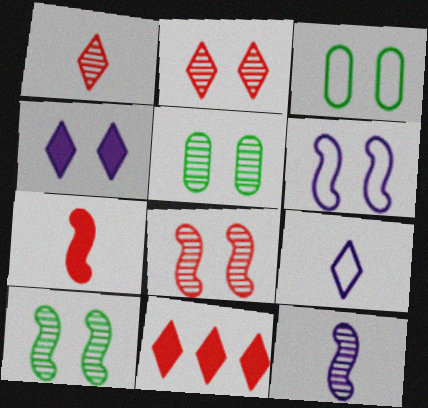[[3, 4, 8], 
[3, 11, 12]]